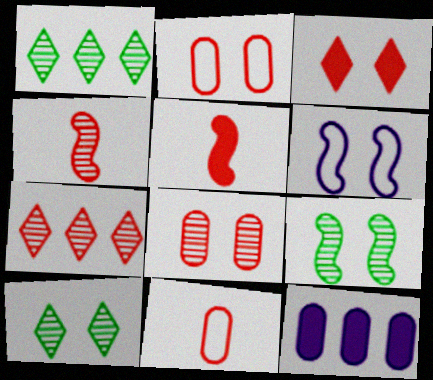[[2, 5, 7], 
[4, 7, 8]]